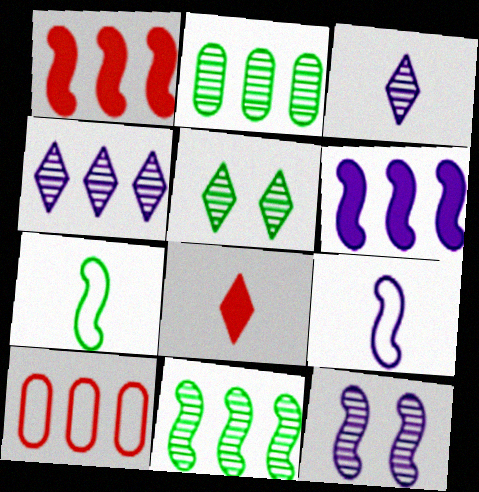[[1, 7, 12], 
[6, 9, 12]]